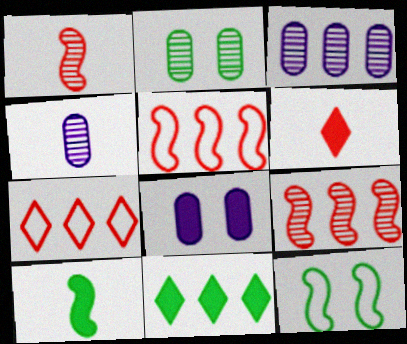[[3, 5, 11], 
[3, 6, 12]]